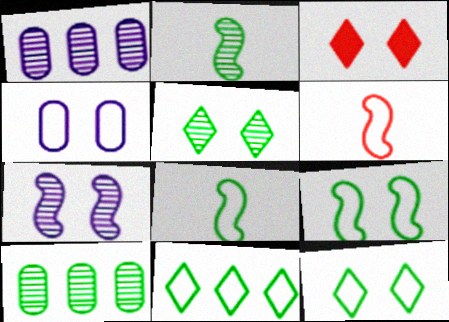[[1, 3, 8], 
[2, 5, 10], 
[4, 6, 11]]